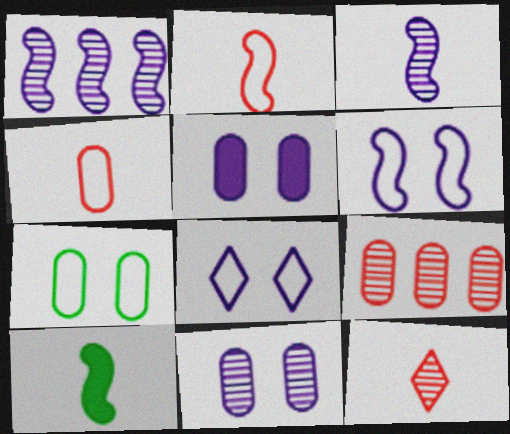[[2, 3, 10], 
[8, 9, 10]]